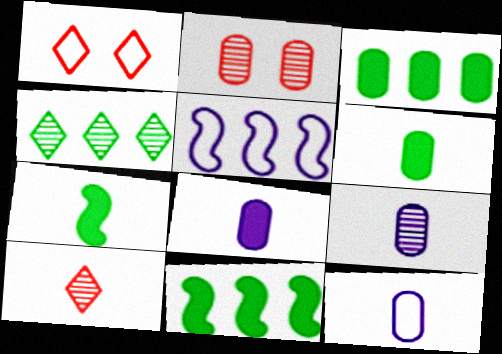[[1, 9, 11], 
[2, 3, 12], 
[7, 10, 12], 
[8, 9, 12]]